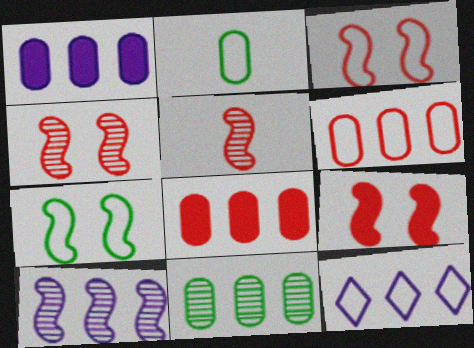[[1, 6, 11], 
[1, 10, 12], 
[2, 3, 12], 
[3, 4, 9]]